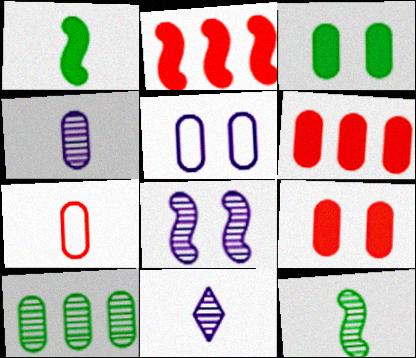[[1, 7, 11]]